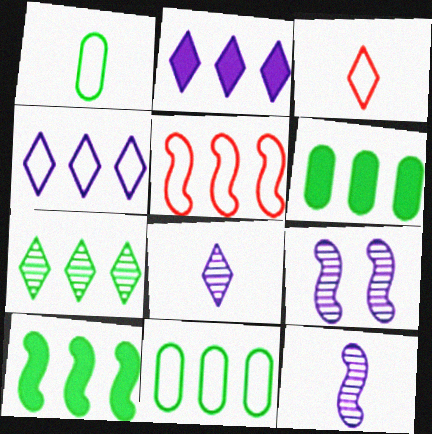[[3, 6, 9], 
[4, 5, 11], 
[7, 10, 11]]